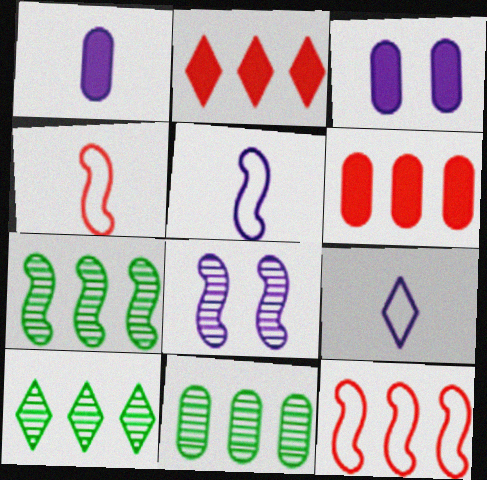[[3, 4, 10], 
[7, 10, 11]]